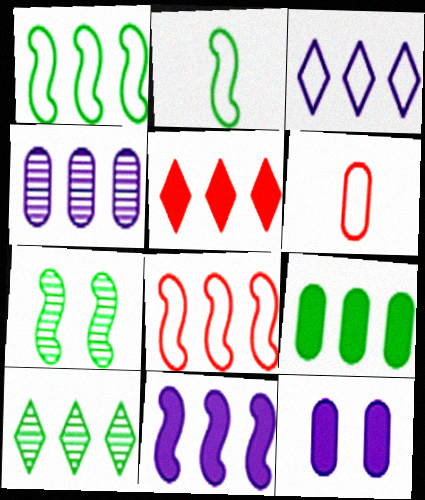[[1, 4, 5], 
[1, 9, 10], 
[3, 4, 11], 
[3, 5, 10], 
[5, 9, 11]]